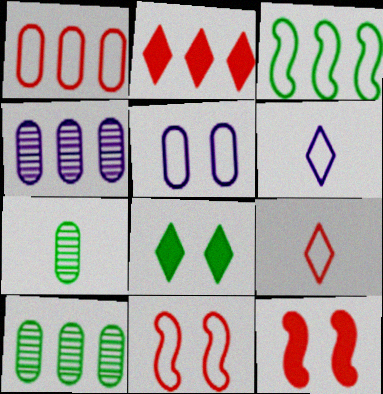[[1, 9, 11], 
[2, 3, 4], 
[3, 5, 9], 
[3, 7, 8], 
[6, 10, 12]]